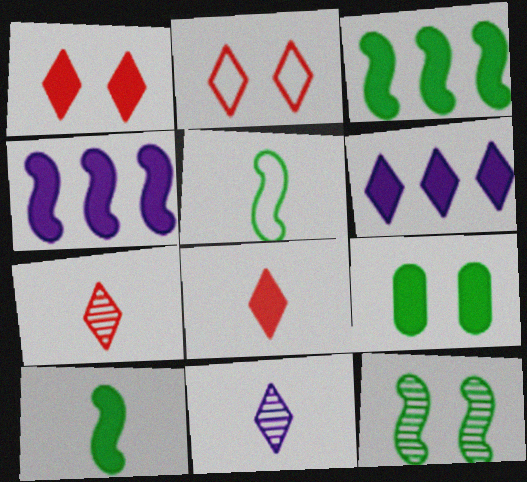[[3, 5, 12], 
[4, 8, 9]]